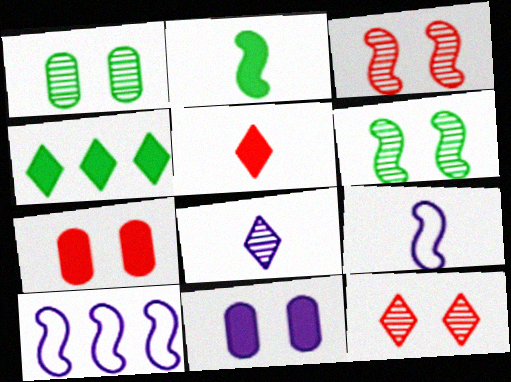[[1, 5, 10], 
[2, 3, 10], 
[8, 10, 11]]